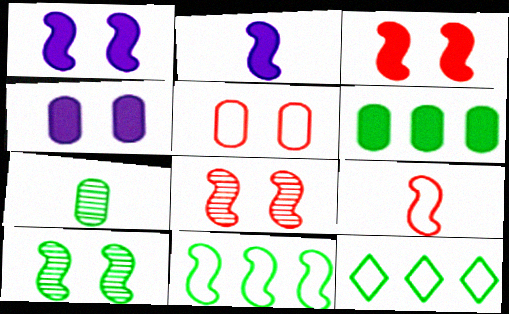[[2, 8, 11]]